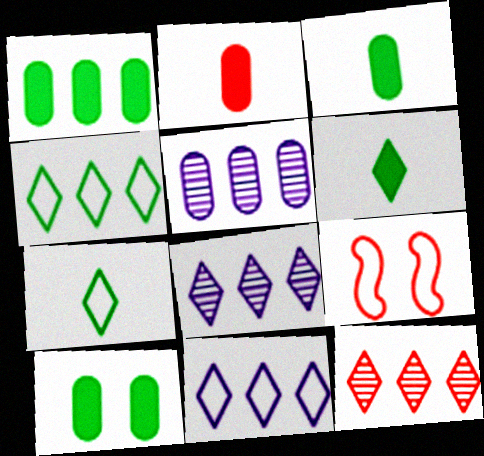[[1, 3, 10], 
[2, 9, 12], 
[3, 8, 9], 
[5, 6, 9]]